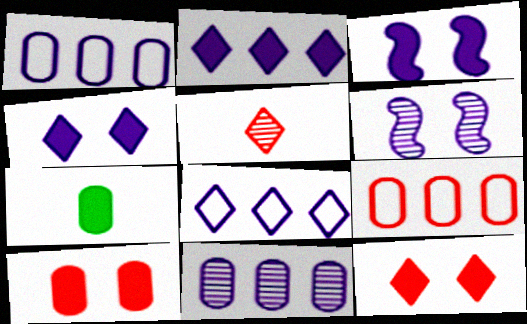[]